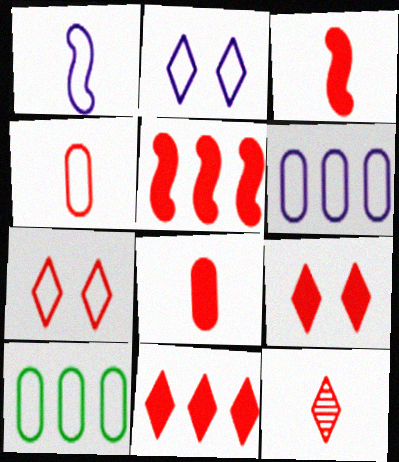[[1, 2, 6], 
[1, 7, 10], 
[3, 4, 12], 
[5, 8, 9], 
[7, 11, 12]]